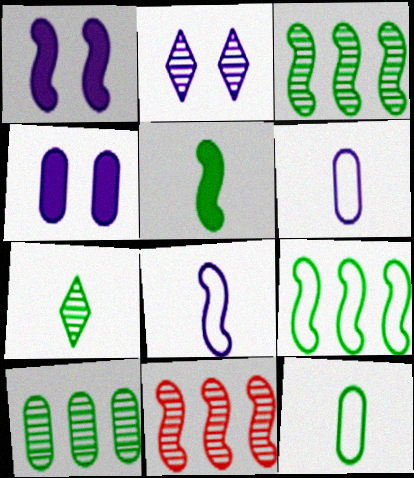[[5, 7, 12]]